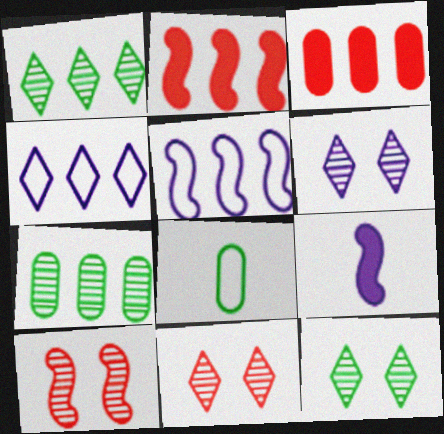[[1, 3, 5], 
[2, 4, 7], 
[2, 6, 8], 
[6, 11, 12]]